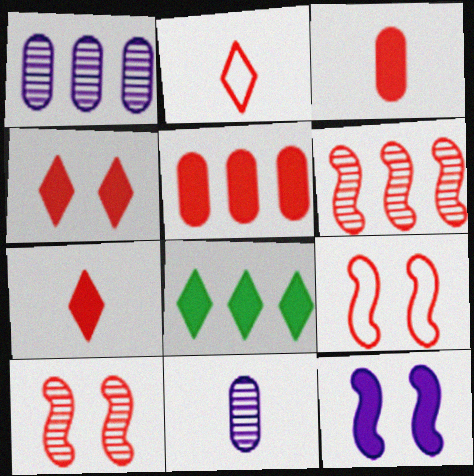[[2, 5, 10], 
[3, 8, 12], 
[8, 9, 11]]